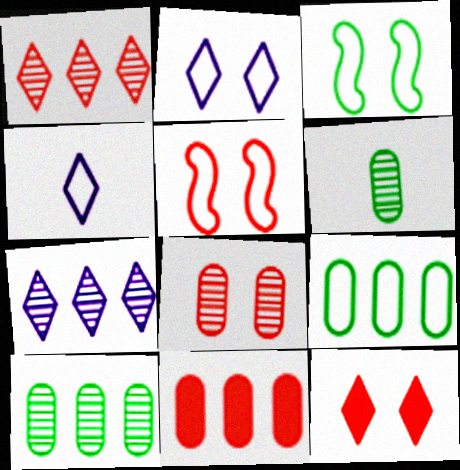[[4, 5, 9], 
[5, 8, 12]]